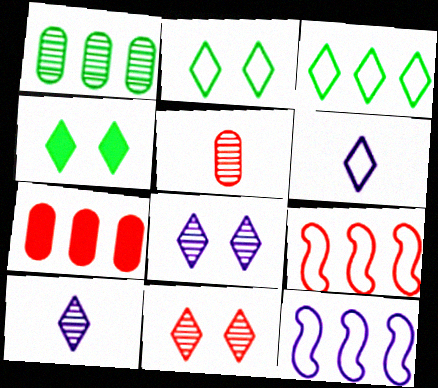[[4, 5, 12]]